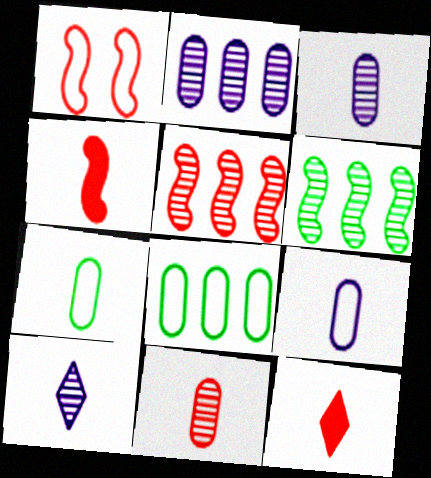[[1, 4, 5], 
[4, 7, 10]]